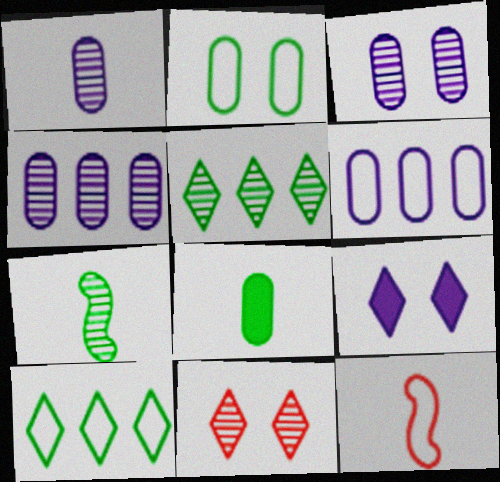[[1, 3, 4], 
[4, 7, 11]]